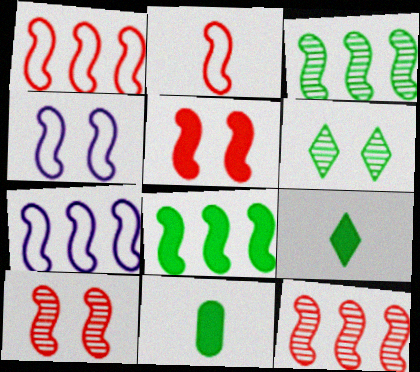[[2, 5, 12], 
[7, 8, 12]]